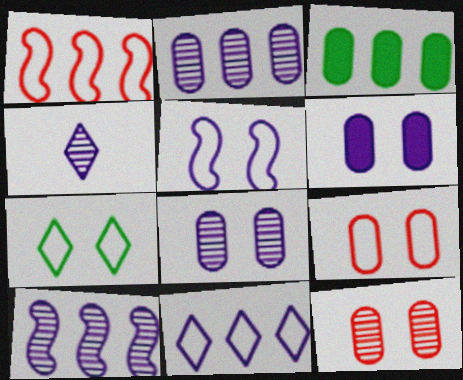[[4, 8, 10], 
[5, 7, 9]]